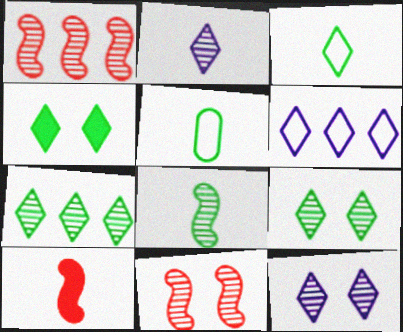[[2, 5, 10], 
[3, 4, 7]]